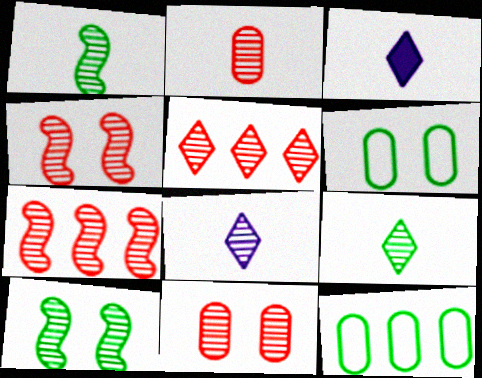[[1, 2, 8], 
[2, 4, 5], 
[3, 4, 12], 
[3, 6, 7]]